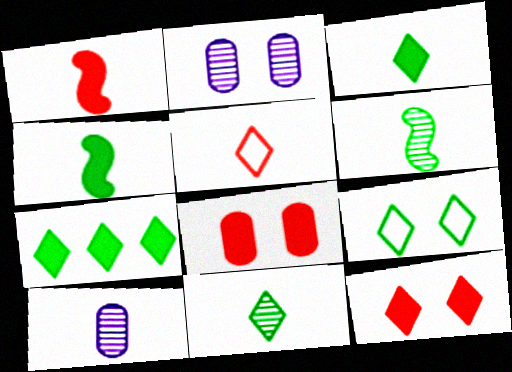[[4, 5, 10], 
[7, 9, 11]]